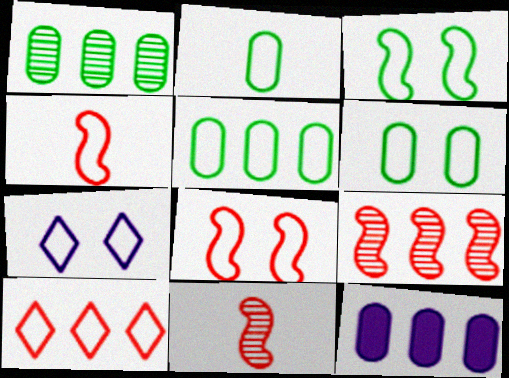[[2, 5, 6], 
[4, 5, 7], 
[6, 7, 8]]